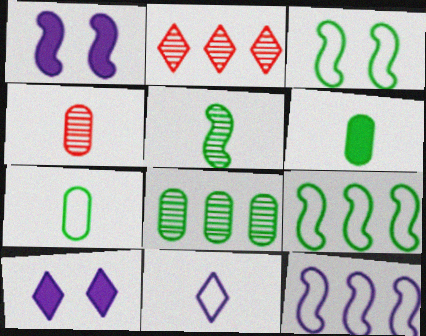[[1, 2, 7], 
[4, 9, 10]]